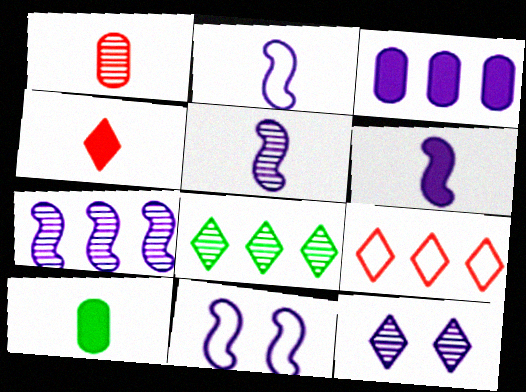[[2, 3, 12], 
[2, 5, 6], 
[4, 6, 10], 
[6, 7, 11]]